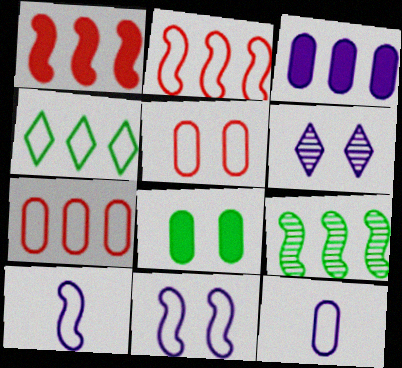[[3, 6, 10], 
[4, 5, 10]]